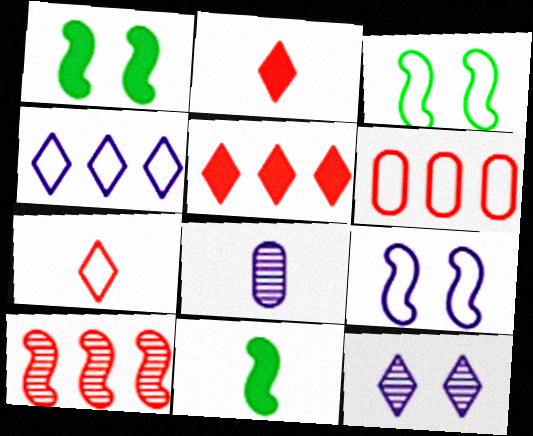[[3, 5, 8], 
[5, 6, 10], 
[6, 11, 12], 
[7, 8, 11], 
[9, 10, 11]]